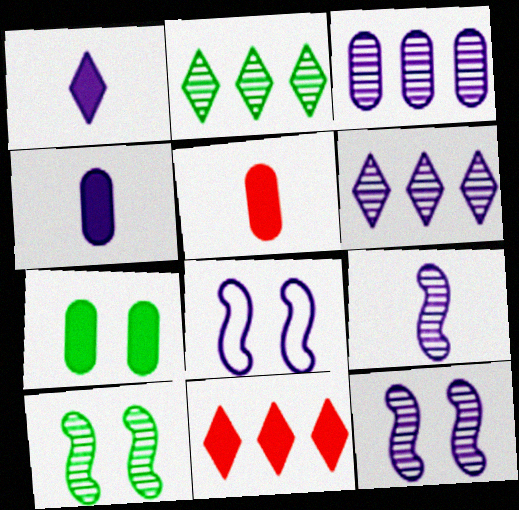[[1, 3, 8], 
[2, 5, 8], 
[4, 6, 8]]